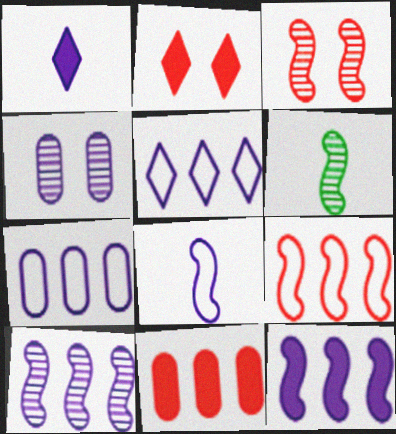[[2, 6, 7], 
[3, 6, 10]]